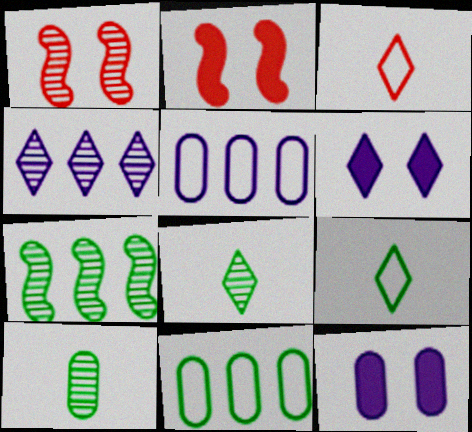[[1, 4, 10], 
[2, 5, 8], 
[3, 7, 12]]